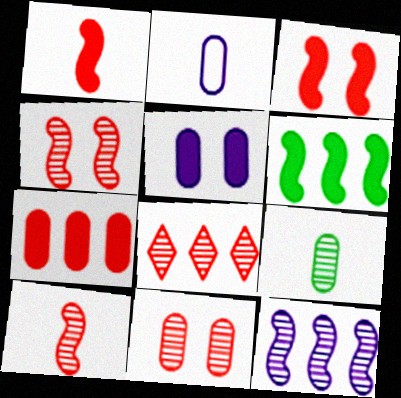[[8, 10, 11]]